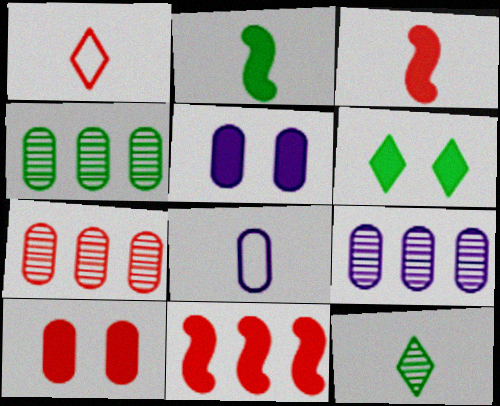[[3, 8, 12], 
[4, 7, 9], 
[4, 8, 10], 
[5, 8, 9]]